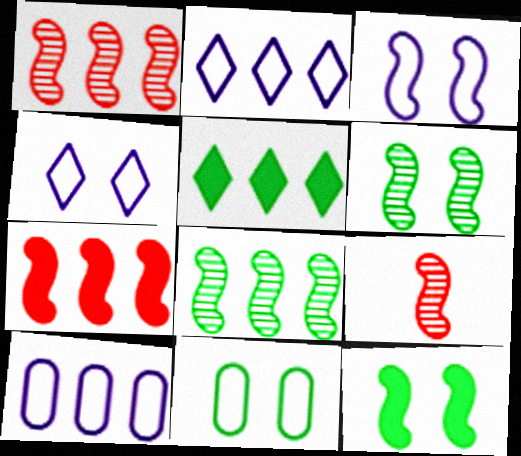[[1, 5, 10]]